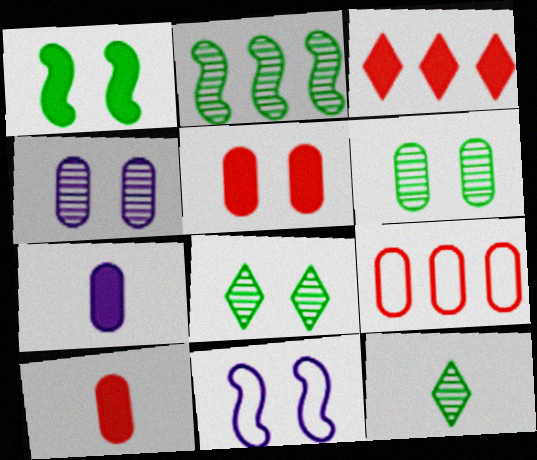[[1, 3, 7], 
[2, 6, 12], 
[5, 8, 11], 
[6, 7, 9]]